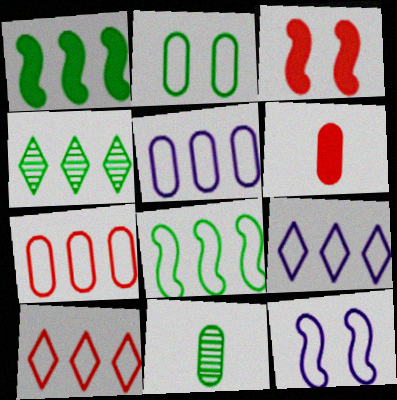[[3, 9, 11], 
[4, 6, 12], 
[5, 8, 10], 
[7, 8, 9]]